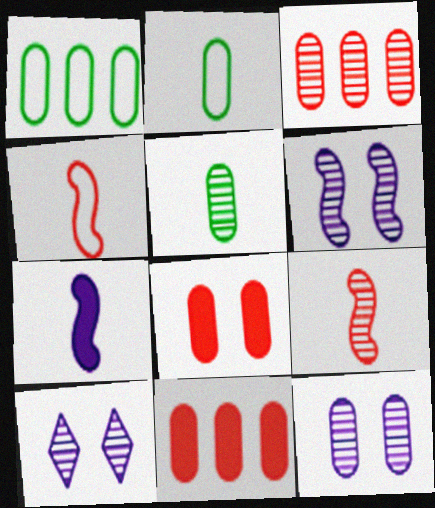[[2, 11, 12], 
[3, 5, 12], 
[6, 10, 12]]